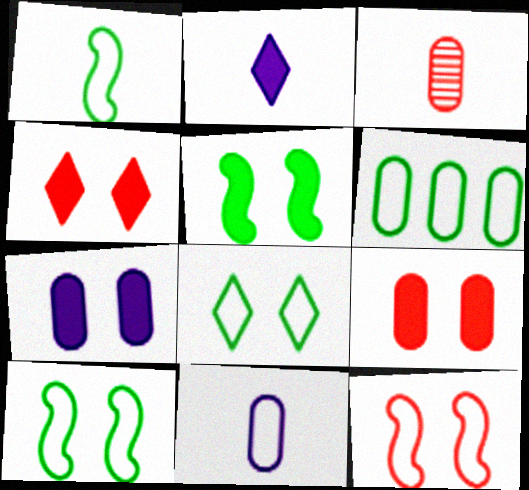[[1, 2, 3], 
[1, 6, 8], 
[3, 6, 7], 
[4, 5, 7]]